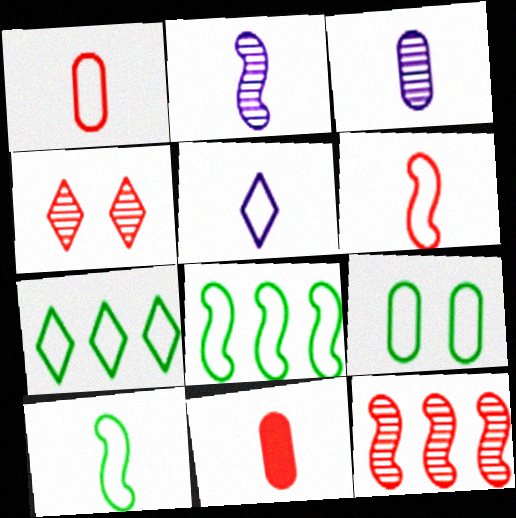[[1, 5, 10], 
[7, 9, 10]]